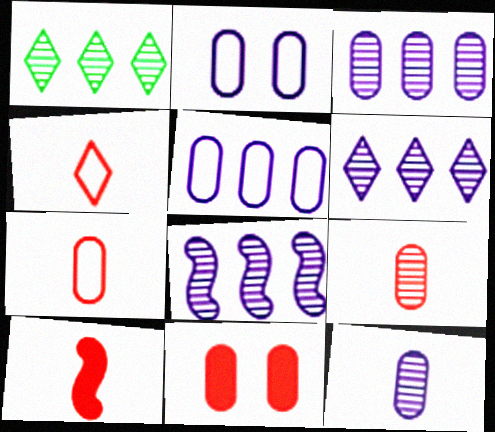[[1, 2, 10], 
[3, 6, 8], 
[4, 9, 10]]